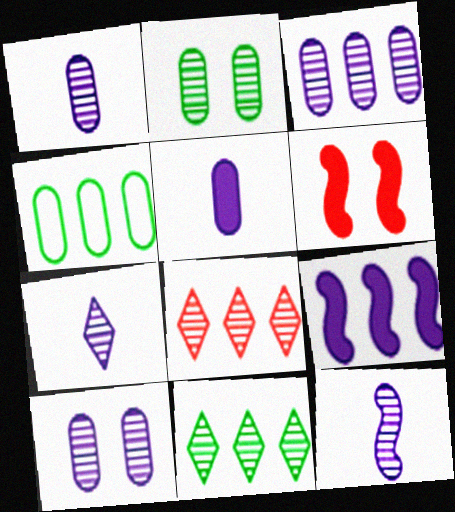[[1, 3, 10], 
[1, 7, 12], 
[2, 8, 12], 
[4, 6, 7], 
[4, 8, 9]]